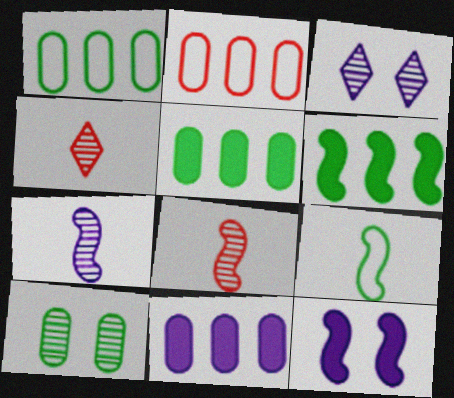[[1, 4, 12]]